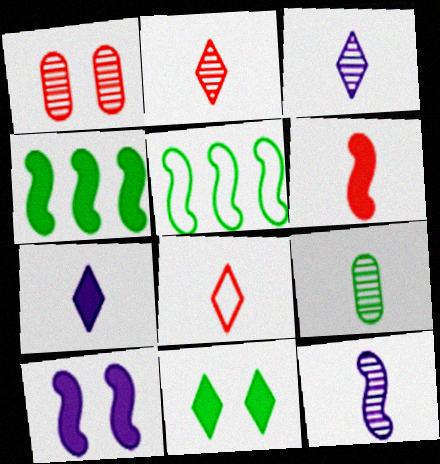[[1, 5, 7], 
[2, 9, 12], 
[4, 6, 10], 
[5, 9, 11]]